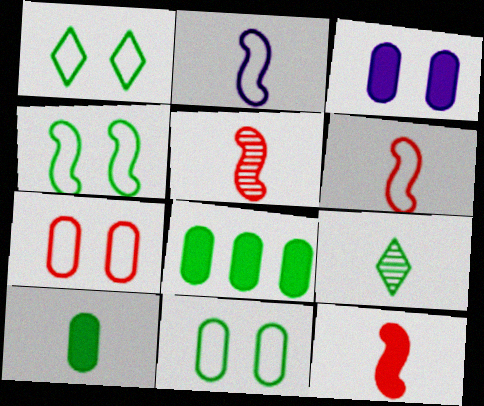[[1, 4, 11], 
[4, 8, 9], 
[5, 6, 12]]